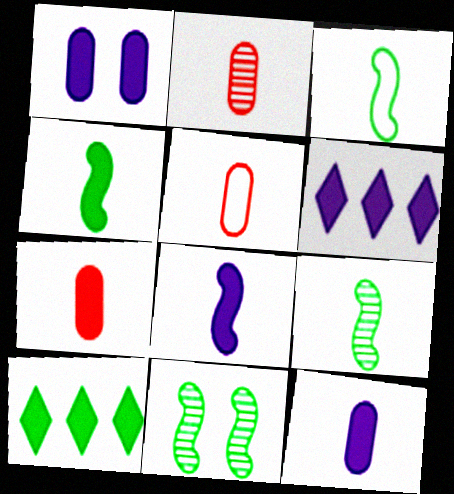[[1, 6, 8], 
[2, 5, 7], 
[3, 4, 9], 
[5, 6, 11]]